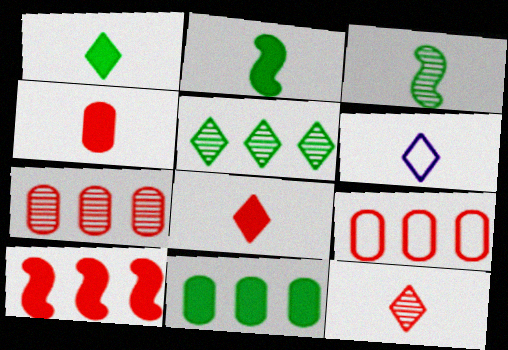[[1, 6, 12], 
[3, 4, 6]]